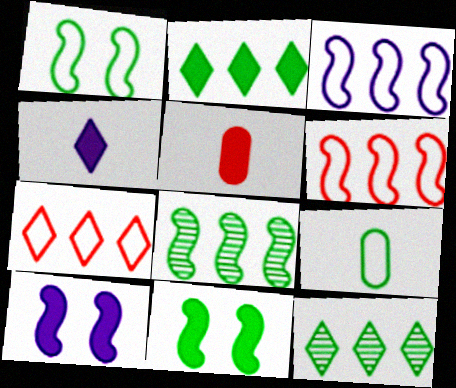[[2, 5, 10], 
[9, 11, 12]]